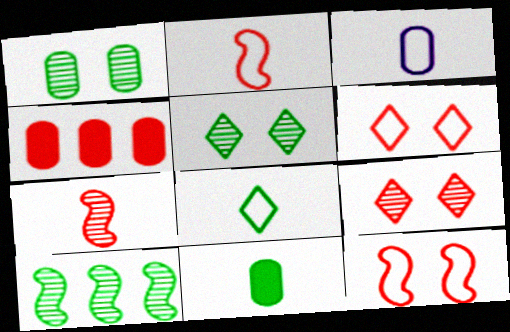[[1, 3, 4], 
[2, 3, 8], 
[2, 4, 9], 
[4, 6, 7]]